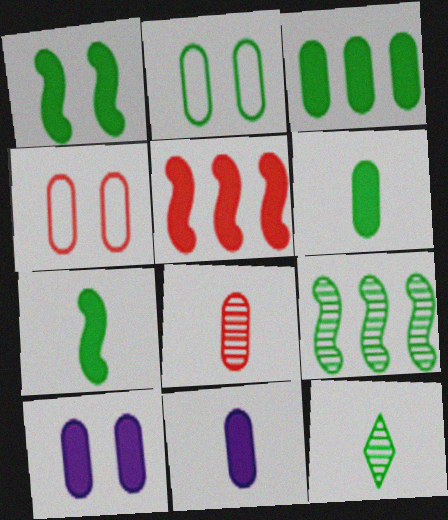[]